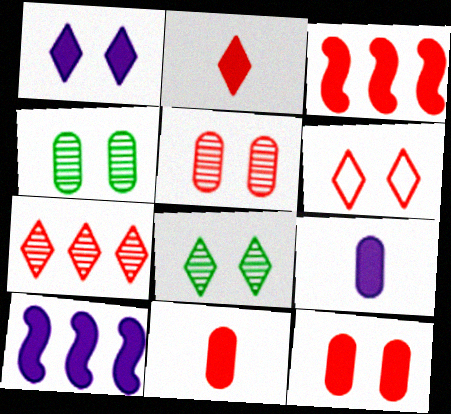[[1, 6, 8], 
[1, 9, 10], 
[2, 3, 12], 
[2, 6, 7]]